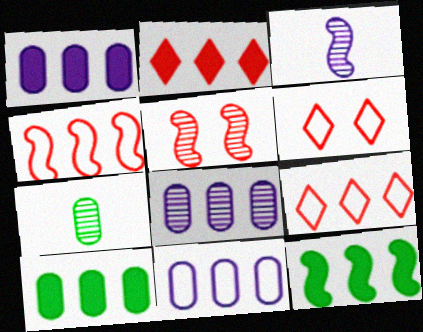[[1, 2, 12], 
[1, 8, 11], 
[3, 6, 10], 
[8, 9, 12]]